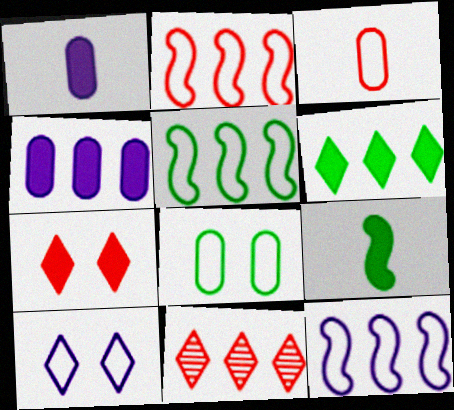[[2, 5, 12], 
[3, 5, 10], 
[4, 5, 11], 
[4, 7, 9]]